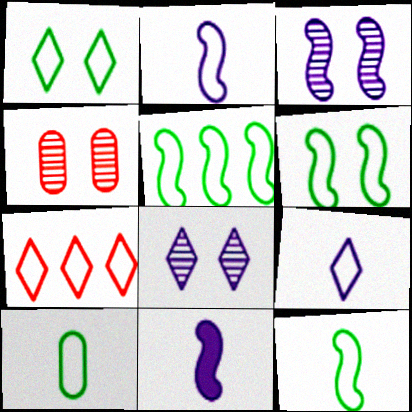[[1, 5, 10], 
[1, 7, 9], 
[5, 6, 12]]